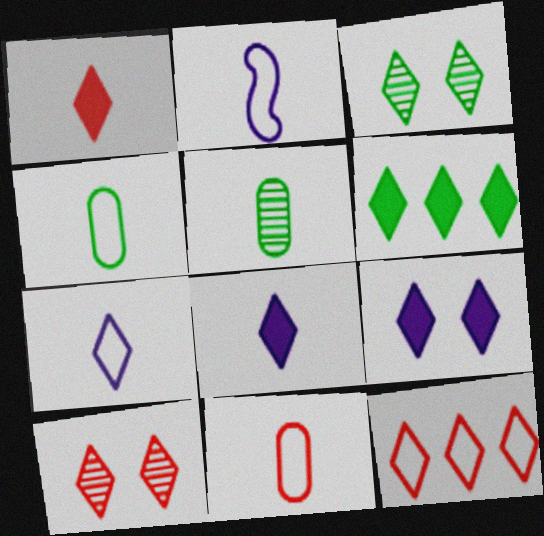[[1, 2, 5], 
[1, 6, 9], 
[1, 10, 12], 
[3, 8, 12], 
[6, 7, 10]]